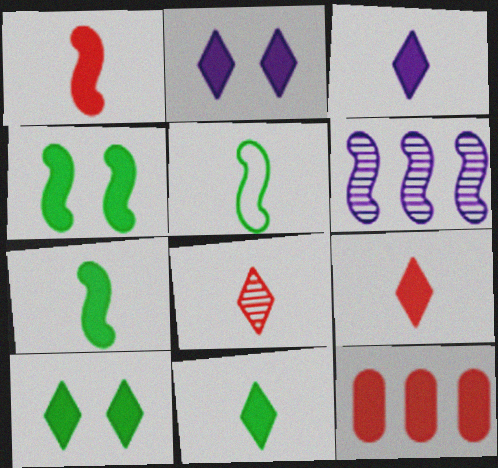[[2, 7, 12], 
[3, 4, 12], 
[3, 9, 11]]